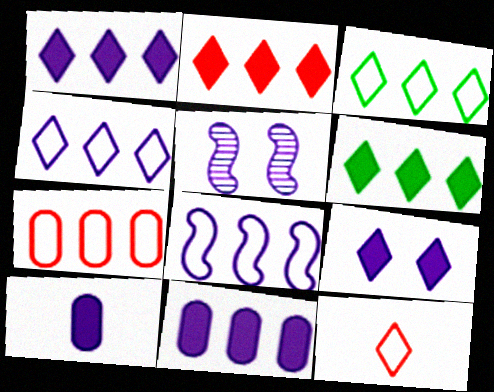[[1, 2, 6], 
[3, 7, 8], 
[4, 5, 10]]